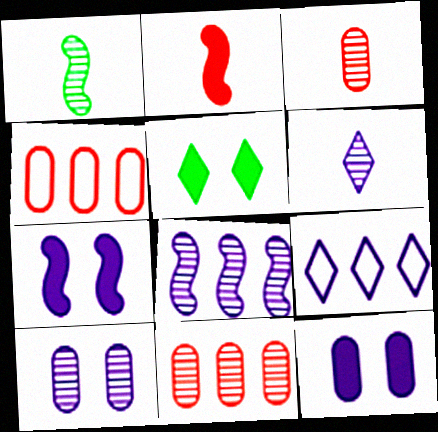[[1, 3, 6], 
[6, 8, 10]]